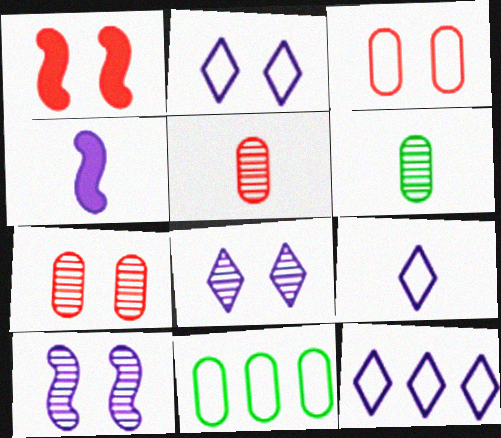[[1, 6, 12], 
[2, 9, 12]]